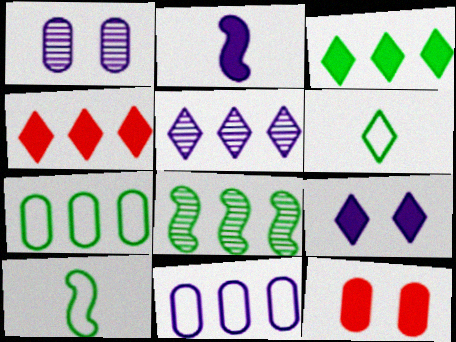[[1, 4, 10], 
[2, 3, 12], 
[3, 7, 8], 
[4, 8, 11], 
[5, 10, 12]]